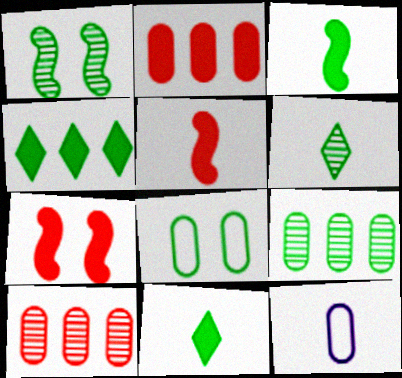[[1, 6, 9], 
[5, 6, 12]]